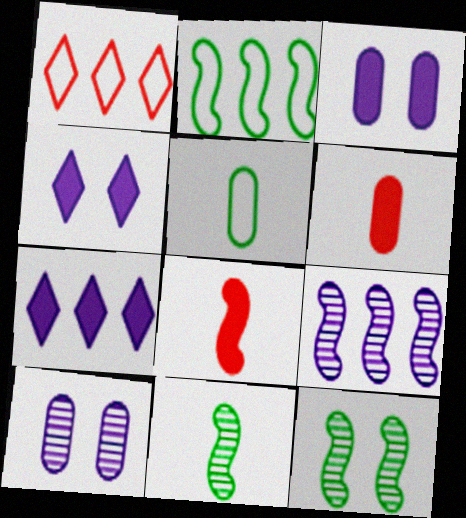[[1, 3, 11]]